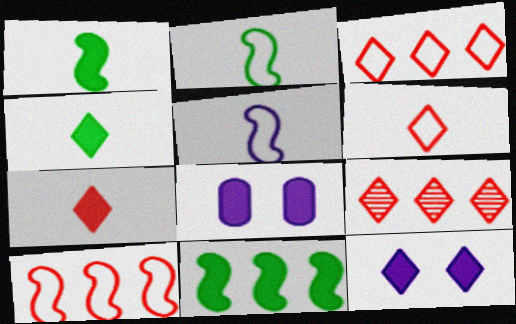[[2, 8, 9], 
[7, 8, 11]]